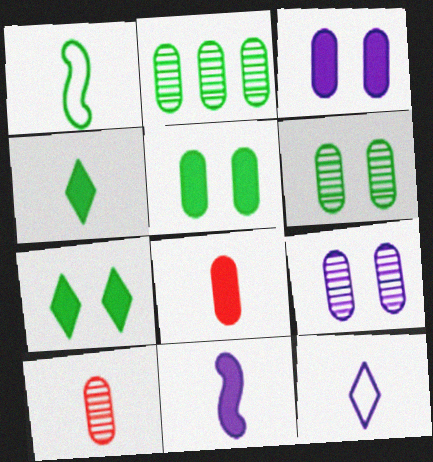[[1, 2, 7], 
[2, 9, 10], 
[4, 8, 11]]